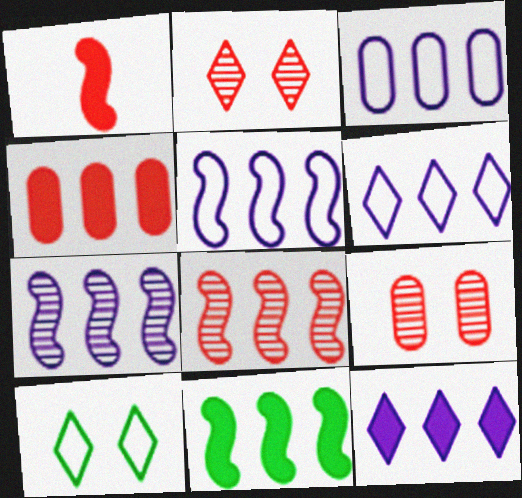[[3, 5, 6], 
[3, 7, 12], 
[4, 11, 12], 
[5, 8, 11]]